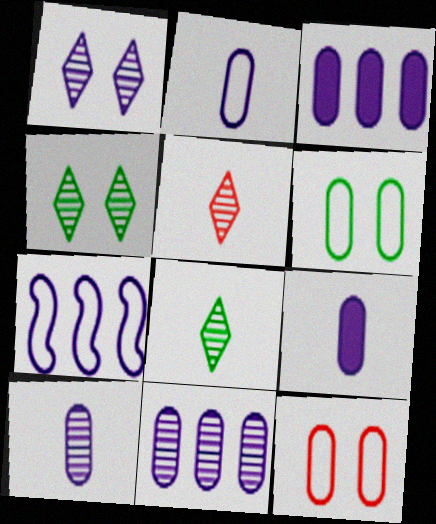[[1, 7, 9], 
[2, 9, 10]]